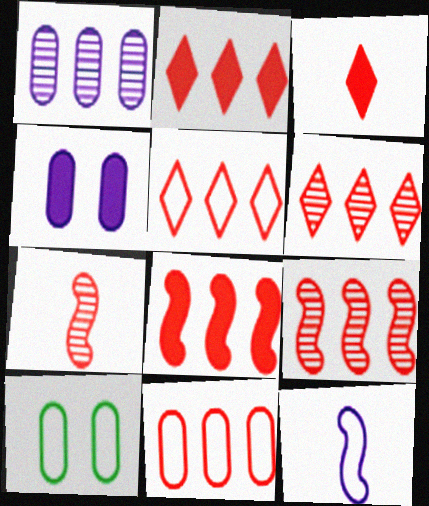[[2, 5, 6], 
[2, 9, 11], 
[5, 10, 12], 
[6, 8, 11]]